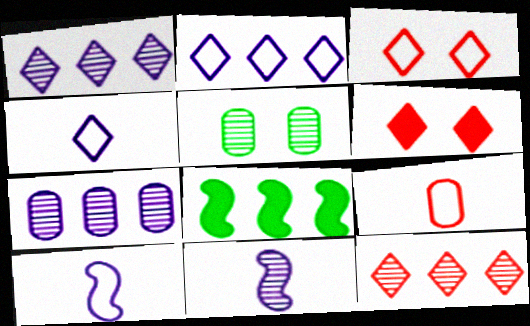[[5, 11, 12]]